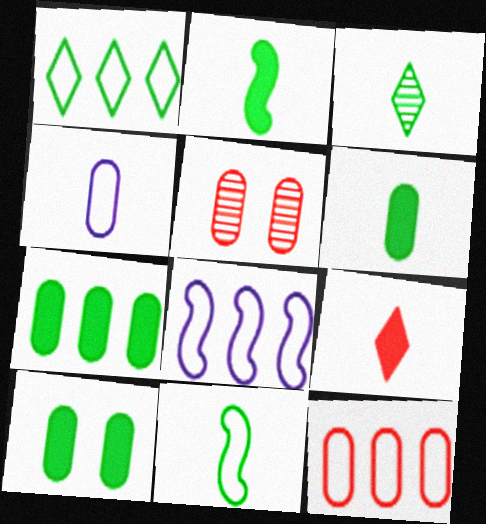[[1, 8, 12], 
[3, 6, 11], 
[4, 5, 7], 
[6, 7, 10]]